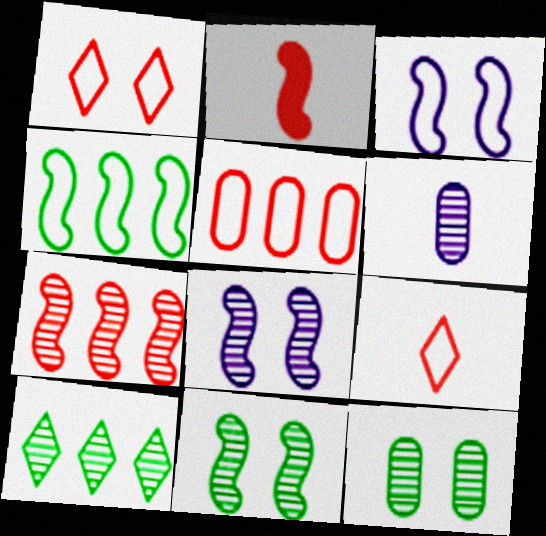[[2, 4, 8]]